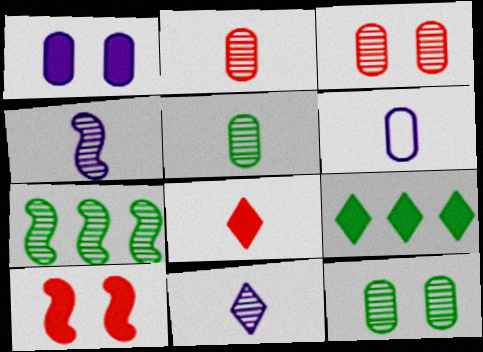[[3, 7, 11]]